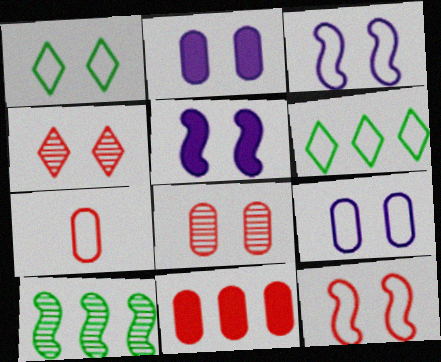[[1, 5, 8], 
[1, 9, 12], 
[3, 6, 7], 
[7, 8, 11]]